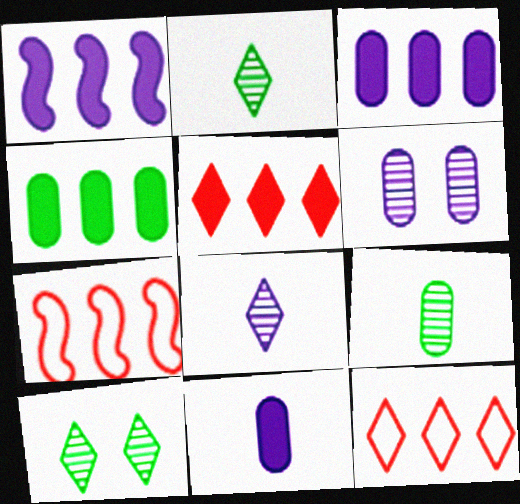[[1, 4, 5], 
[7, 10, 11]]